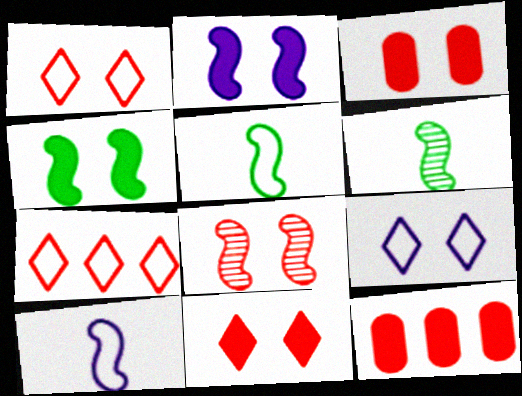[[1, 3, 8], 
[6, 9, 12]]